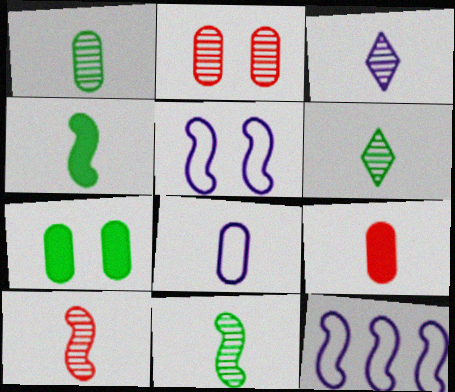[[1, 3, 10], 
[1, 6, 11], 
[1, 8, 9]]